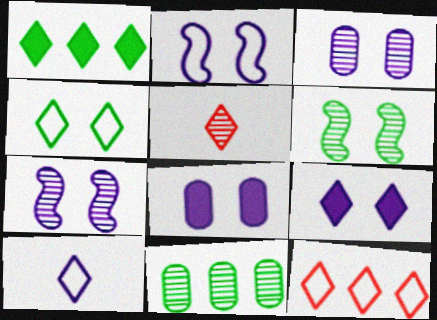[[2, 3, 9], 
[4, 10, 12], 
[5, 7, 11]]